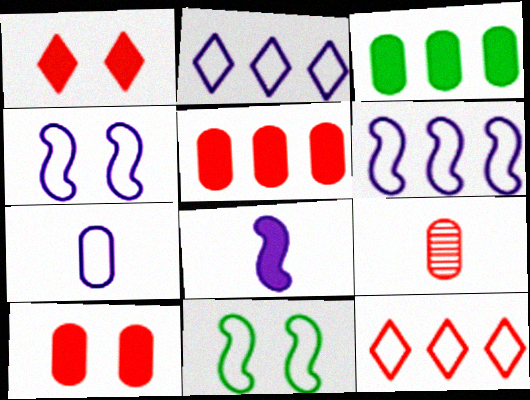[[1, 3, 8], 
[2, 4, 7], 
[7, 11, 12]]